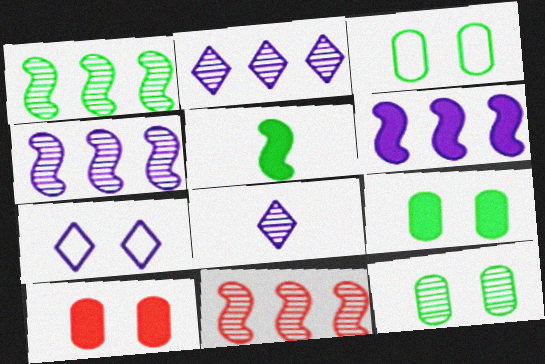[[1, 4, 11], 
[3, 9, 12], 
[8, 11, 12]]